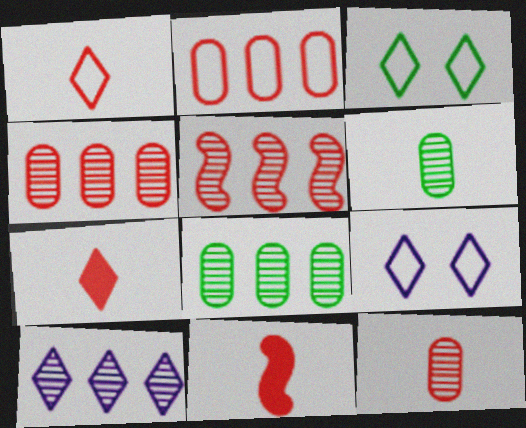[[1, 11, 12], 
[3, 7, 10], 
[5, 8, 10], 
[8, 9, 11]]